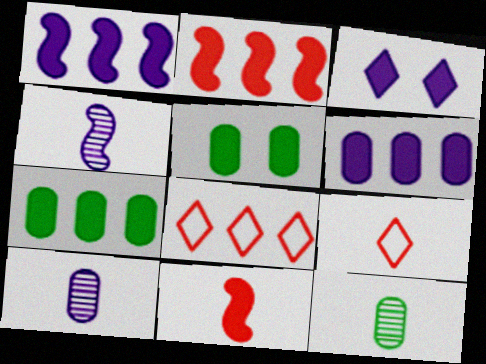[[3, 7, 11], 
[4, 5, 8]]